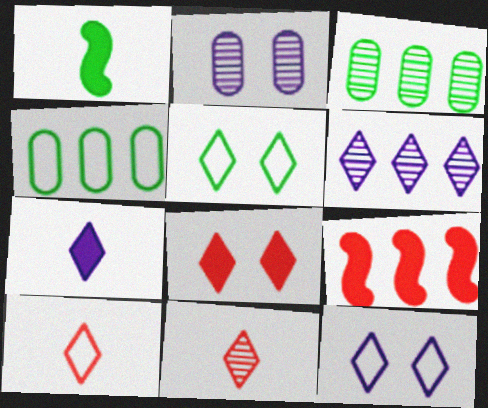[[1, 3, 5], 
[4, 6, 9], 
[6, 7, 12]]